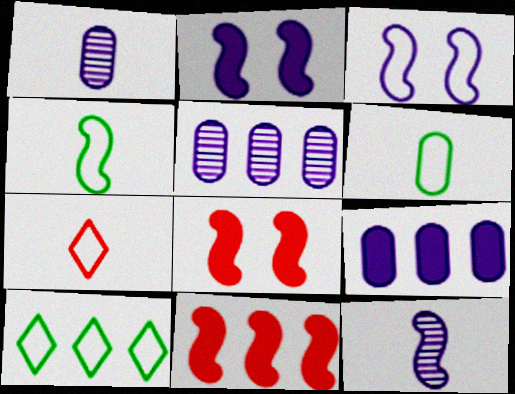[[1, 8, 10], 
[5, 10, 11]]